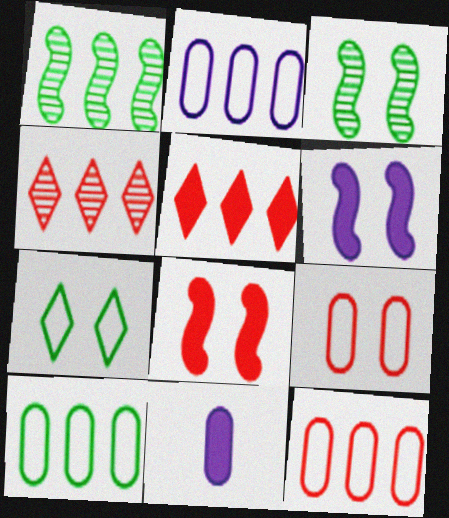[[1, 2, 5], 
[2, 10, 12]]